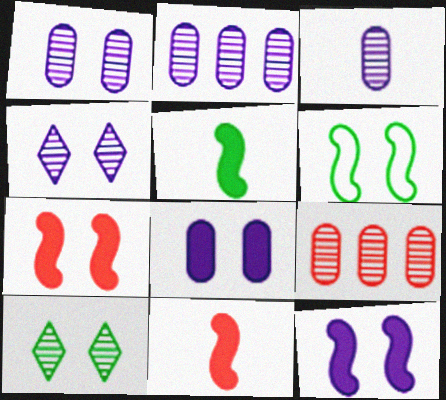[[1, 2, 3]]